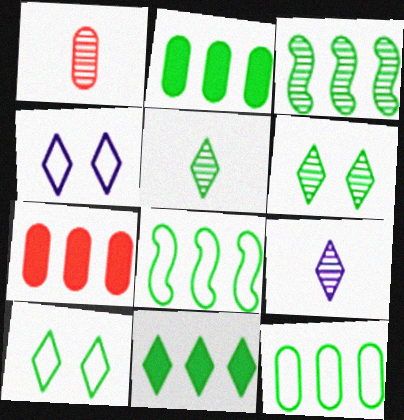[[3, 11, 12], 
[5, 10, 11]]